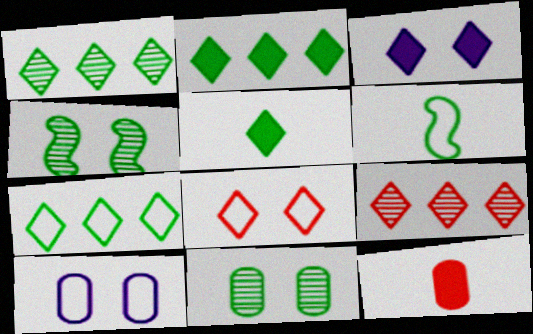[[1, 2, 7], 
[2, 6, 11]]